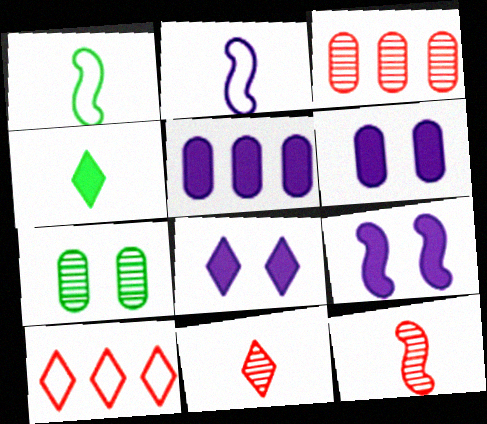[[1, 3, 8], 
[6, 8, 9]]